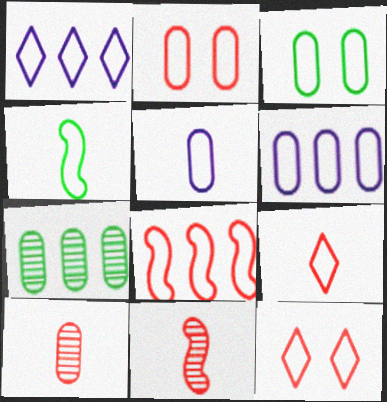[[1, 2, 4], 
[2, 8, 9], 
[4, 5, 9], 
[4, 6, 12]]